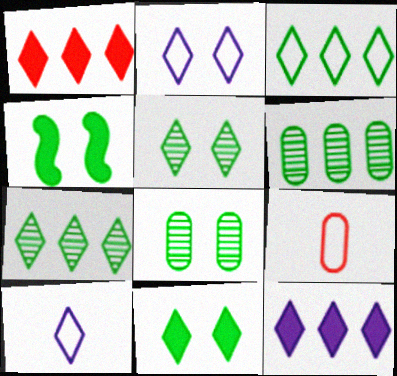[[1, 5, 10]]